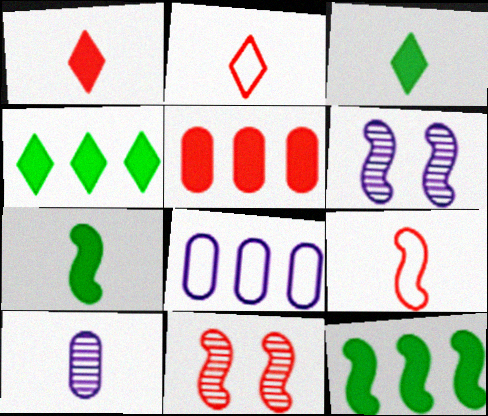[[2, 5, 11], 
[2, 7, 10], 
[3, 8, 11], 
[3, 9, 10], 
[6, 9, 12]]